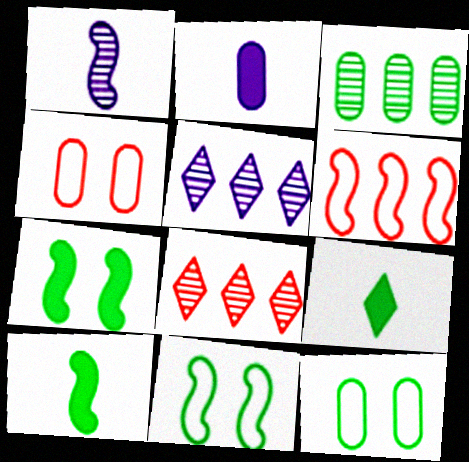[[1, 6, 7], 
[2, 3, 4], 
[2, 8, 11], 
[3, 9, 11], 
[4, 5, 10]]